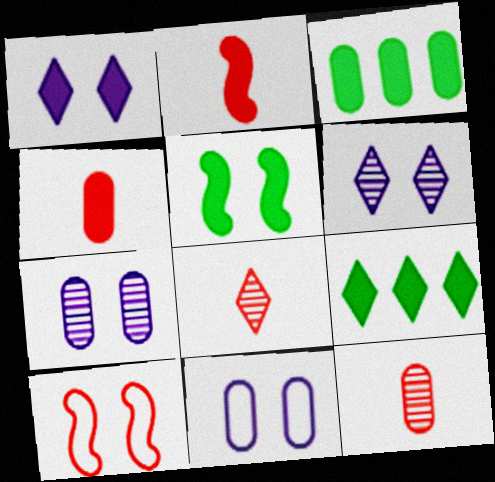[[1, 2, 3], 
[3, 11, 12]]